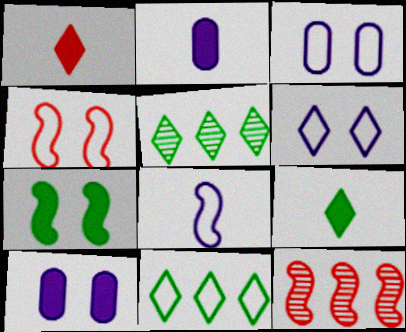[[1, 5, 6], 
[2, 4, 5], 
[3, 9, 12], 
[7, 8, 12]]